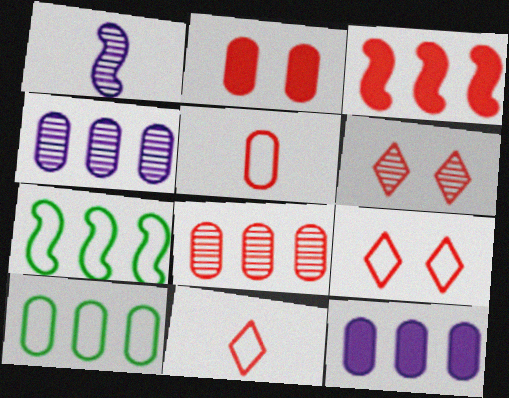[[2, 5, 8], 
[3, 5, 6], 
[8, 10, 12]]